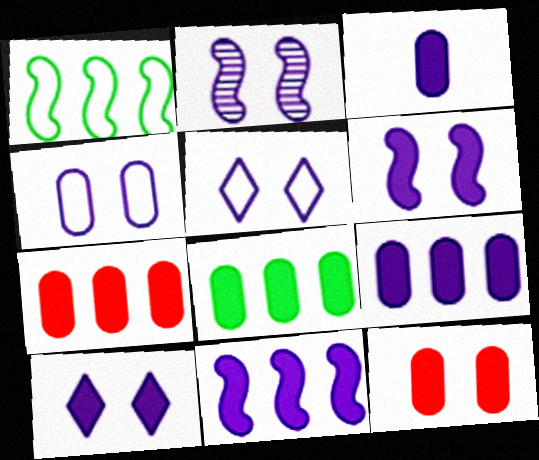[[2, 4, 10], 
[3, 8, 12], 
[3, 10, 11], 
[7, 8, 9]]